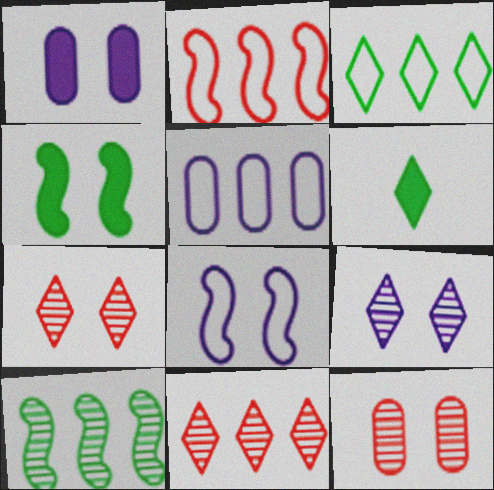[[1, 8, 9], 
[2, 3, 5]]